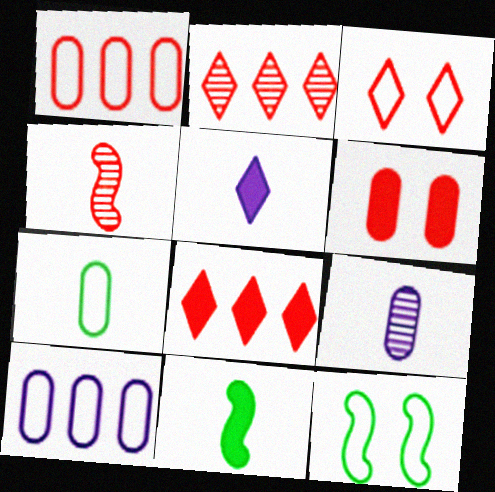[[4, 5, 7], 
[8, 9, 12]]